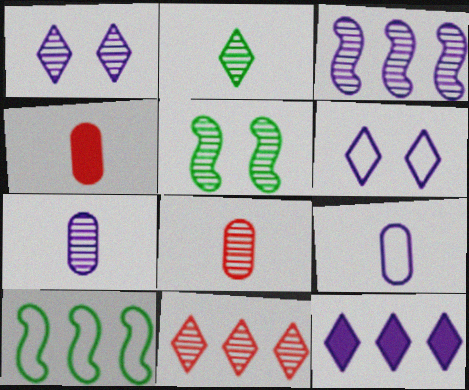[[1, 2, 11], 
[1, 3, 7], 
[1, 4, 10], 
[5, 7, 11]]